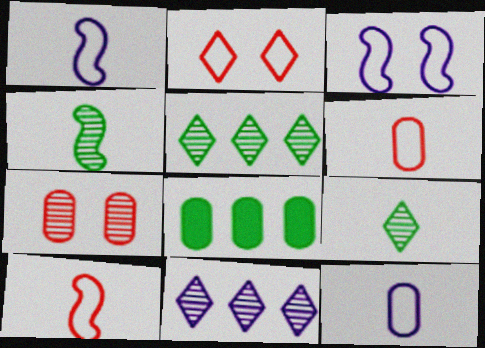[[4, 7, 11], 
[7, 8, 12]]